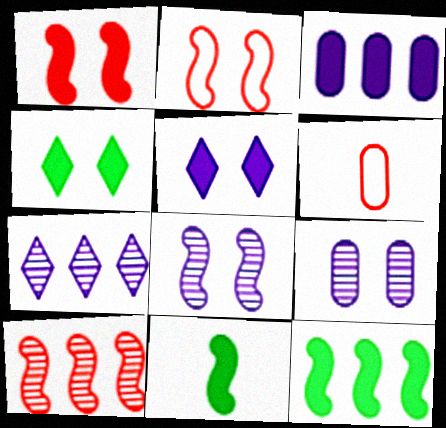[[2, 4, 9]]